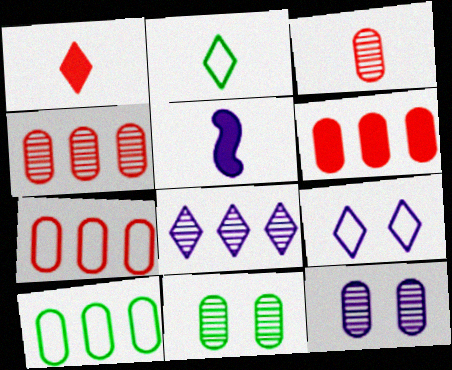[[2, 3, 5], 
[4, 6, 7]]